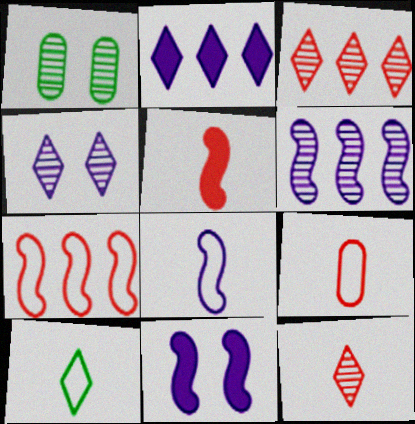[[1, 6, 12], 
[5, 9, 12], 
[6, 8, 11], 
[8, 9, 10]]